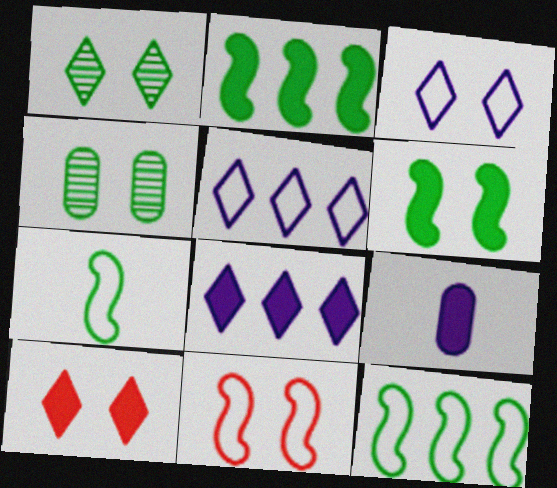[[1, 3, 10], 
[2, 9, 10]]